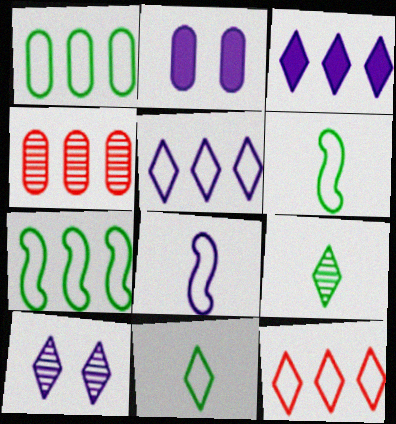[[3, 4, 7]]